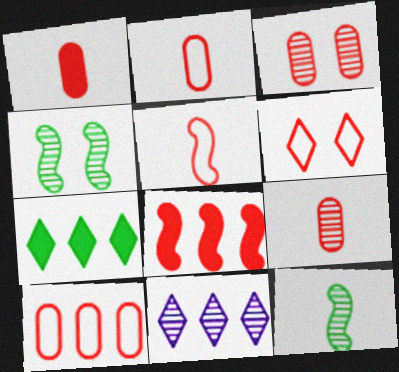[[1, 2, 9], 
[1, 3, 10], 
[3, 11, 12], 
[4, 9, 11], 
[5, 6, 10], 
[6, 8, 9]]